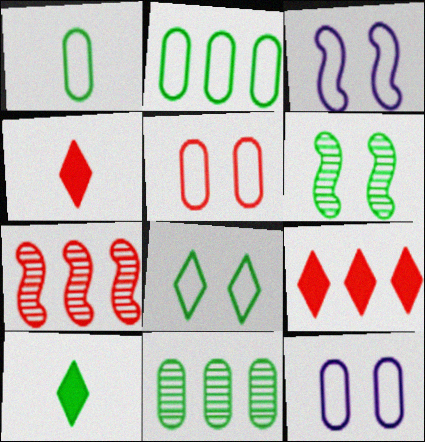[[2, 6, 10], 
[3, 4, 11], 
[3, 5, 8], 
[4, 5, 7], 
[7, 10, 12]]